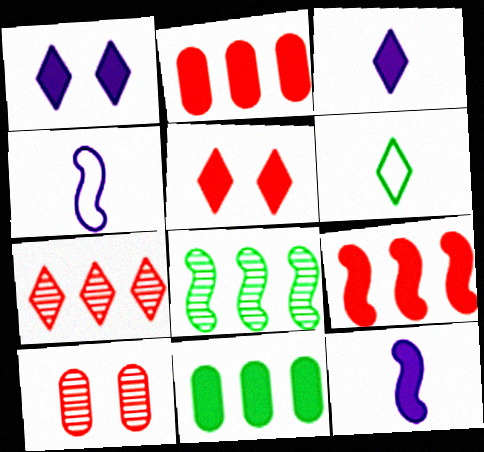[[1, 6, 7], 
[5, 11, 12]]